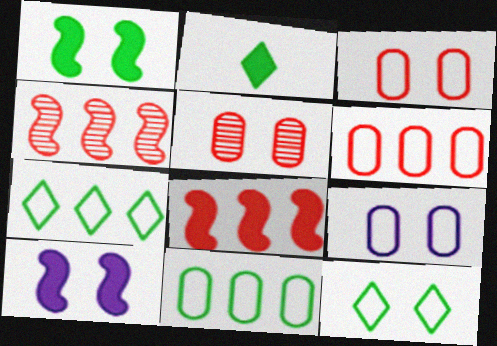[[2, 4, 9], 
[5, 10, 12]]